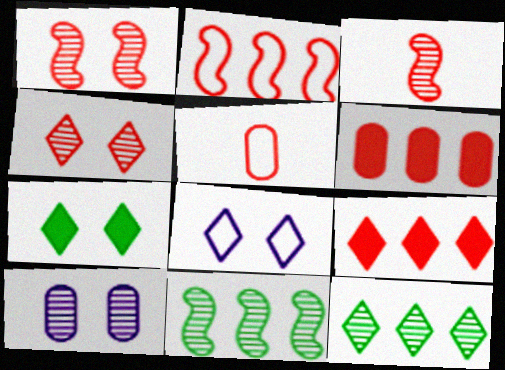[[1, 5, 9], 
[3, 10, 12], 
[4, 7, 8]]